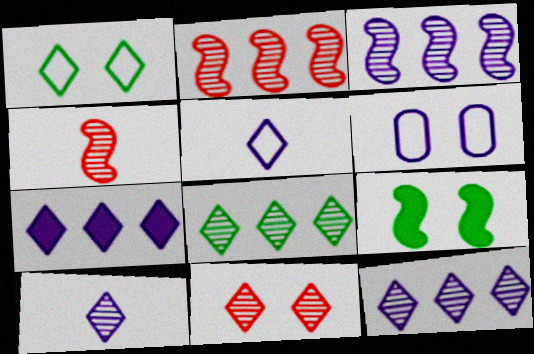[[6, 9, 11], 
[8, 10, 11]]